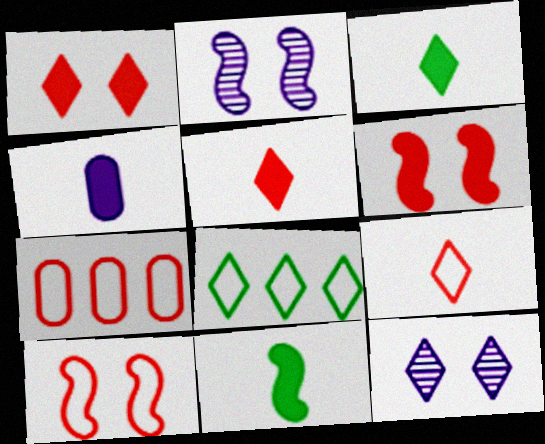[[2, 3, 7], 
[4, 5, 11], 
[5, 8, 12], 
[7, 9, 10], 
[7, 11, 12]]